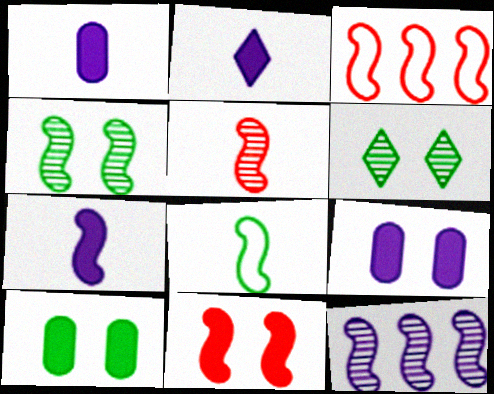[[1, 2, 7], 
[1, 3, 6], 
[3, 4, 7], 
[3, 5, 11], 
[4, 5, 12], 
[5, 7, 8], 
[8, 11, 12]]